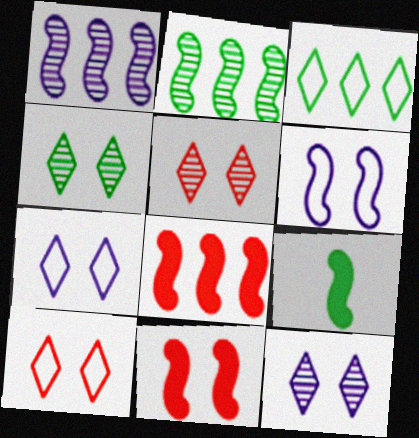[[4, 5, 12]]